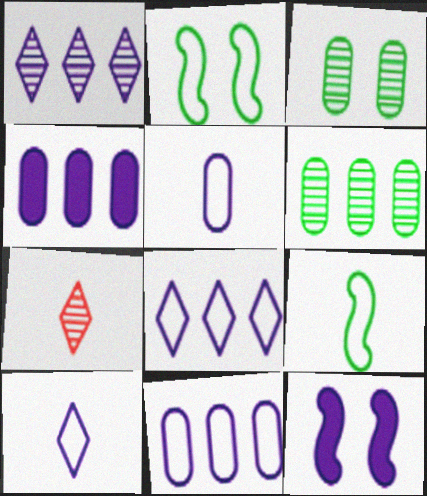[[1, 5, 12], 
[2, 4, 7]]